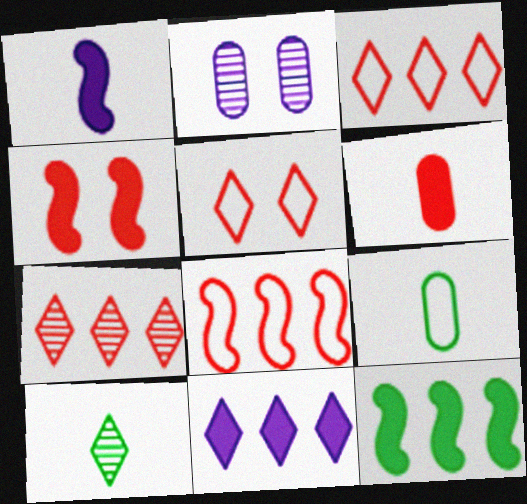[[1, 4, 12], 
[5, 10, 11]]